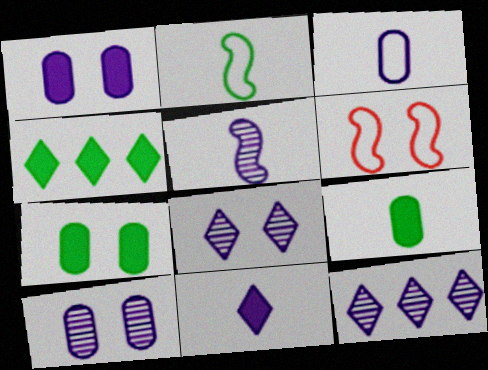[[3, 5, 11], 
[5, 10, 12], 
[6, 7, 8], 
[6, 9, 12]]